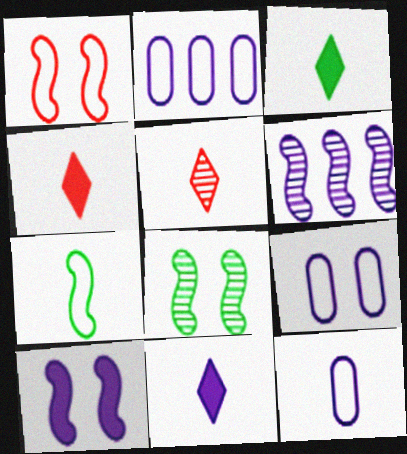[[1, 8, 10], 
[2, 4, 8], 
[2, 9, 12], 
[3, 4, 11], 
[6, 9, 11]]